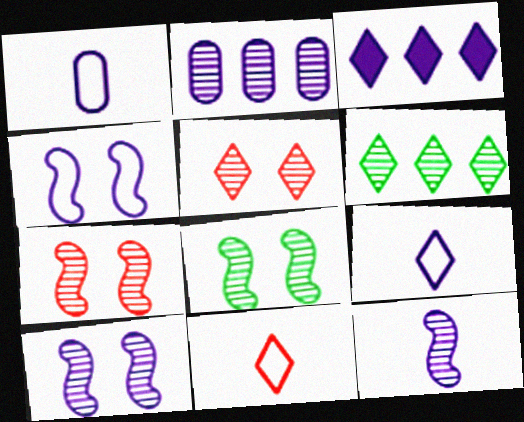[[1, 3, 10], 
[7, 8, 10]]